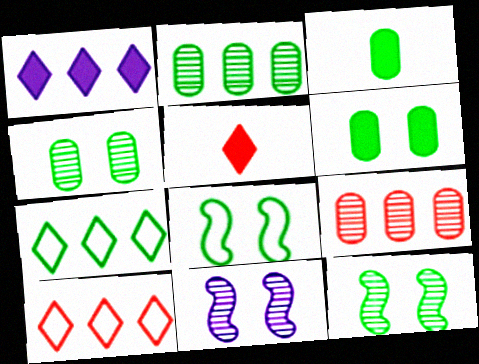[[3, 7, 12], 
[3, 10, 11]]